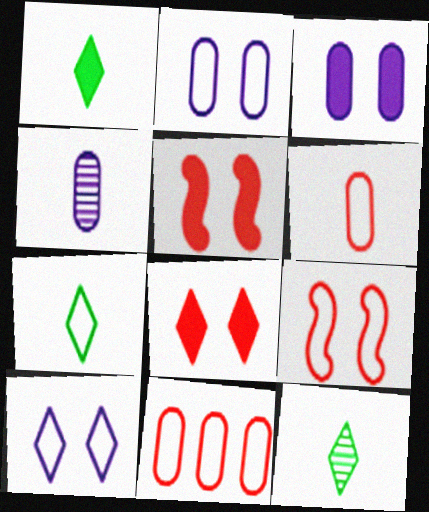[[1, 7, 12]]